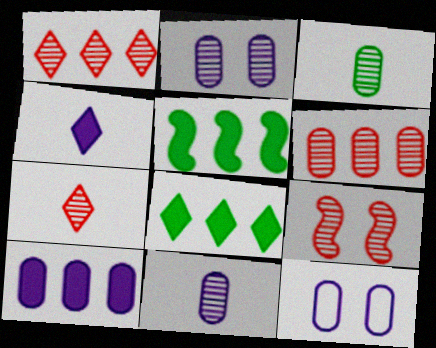[[2, 3, 6], 
[5, 7, 12], 
[6, 7, 9], 
[10, 11, 12]]